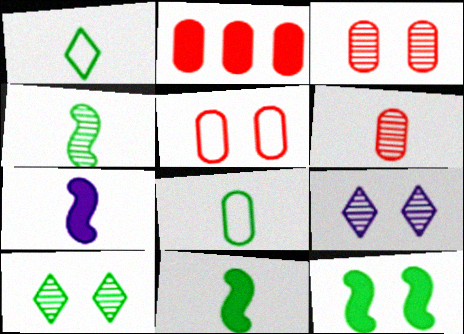[[1, 6, 7], 
[2, 5, 6], 
[5, 9, 12]]